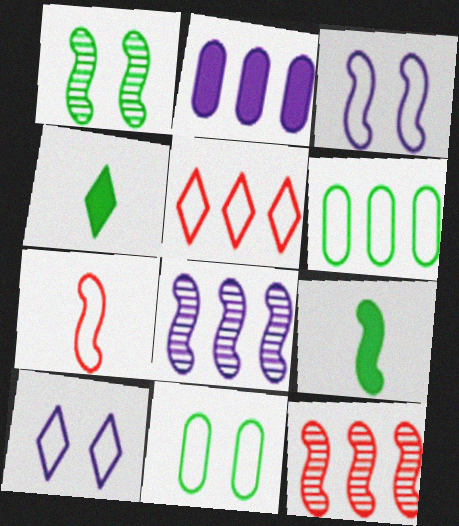[[1, 4, 6], 
[3, 9, 12], 
[6, 7, 10]]